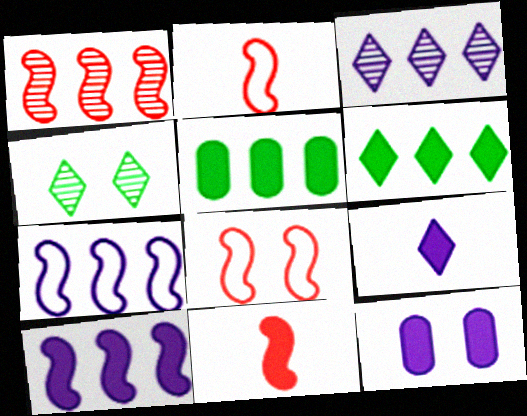[[1, 8, 11], 
[4, 8, 12], 
[6, 11, 12], 
[9, 10, 12]]